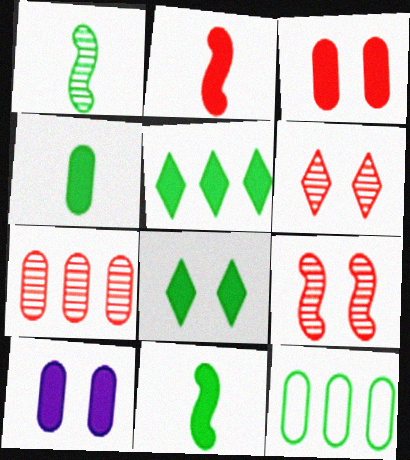[[1, 8, 12], 
[2, 5, 10]]